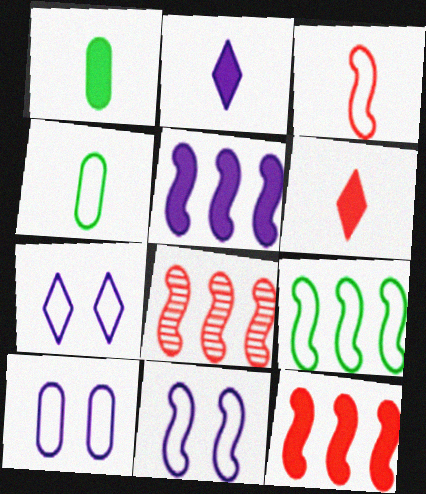[[1, 7, 8], 
[3, 9, 11], 
[5, 8, 9], 
[7, 10, 11]]